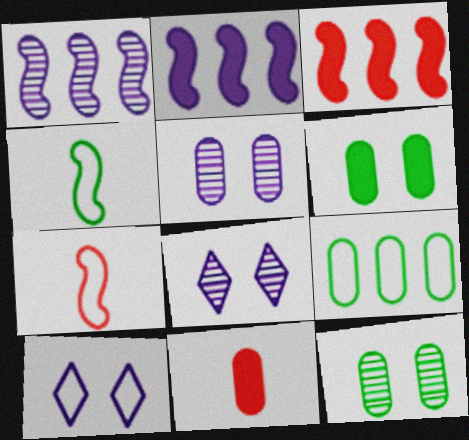[[5, 9, 11], 
[7, 9, 10]]